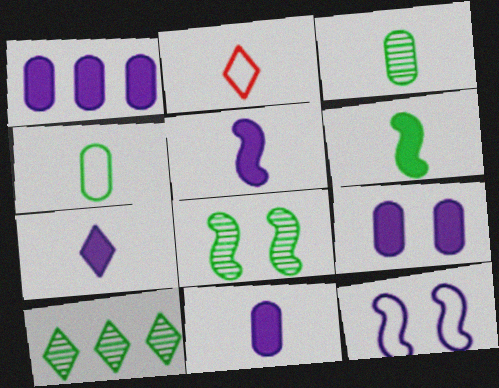[[1, 2, 8], 
[1, 9, 11], 
[2, 3, 5], 
[3, 8, 10], 
[5, 7, 11]]